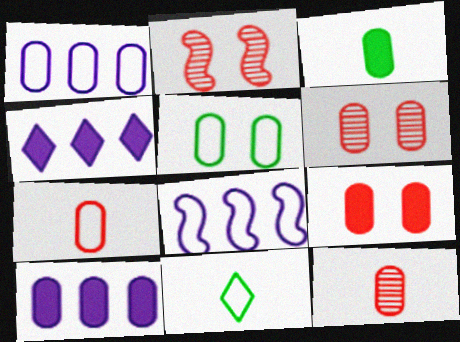[[1, 3, 6], 
[1, 5, 7], 
[2, 10, 11], 
[3, 9, 10], 
[5, 10, 12]]